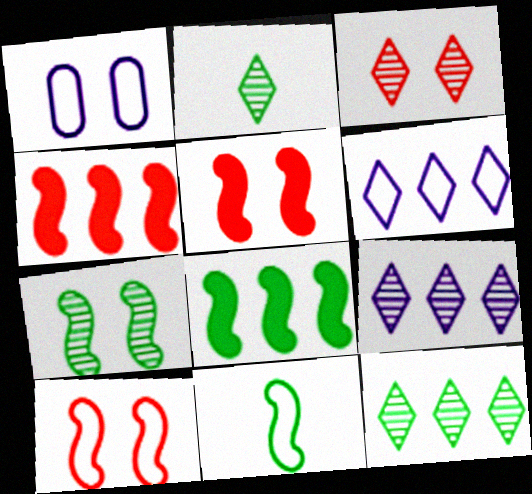[[1, 2, 4], 
[2, 3, 9], 
[7, 8, 11]]